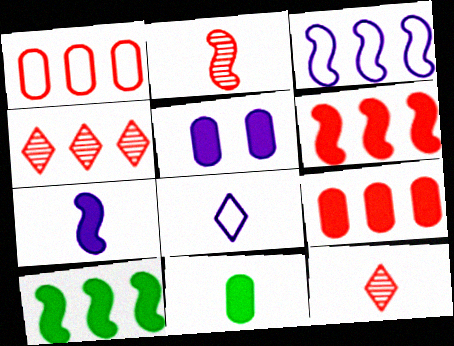[[1, 4, 6], 
[2, 8, 11], 
[5, 9, 11]]